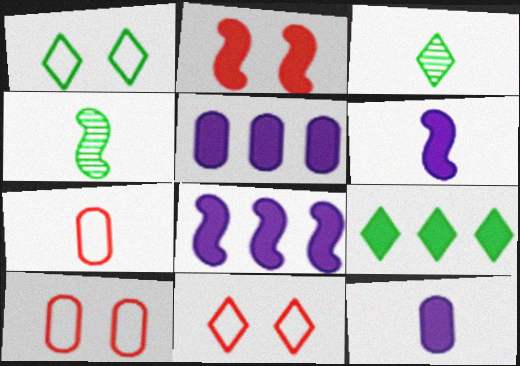[[1, 3, 9], 
[2, 9, 12], 
[3, 6, 7], 
[3, 8, 10], 
[4, 5, 11]]